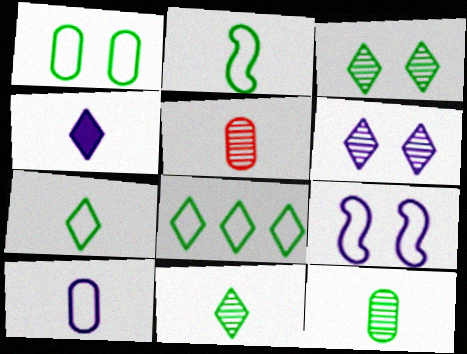[[1, 2, 8], 
[2, 4, 5]]